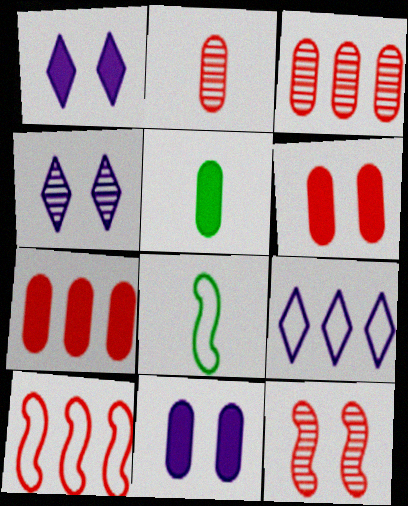[[1, 3, 8], 
[4, 5, 10], 
[4, 7, 8], 
[5, 7, 11], 
[5, 9, 12]]